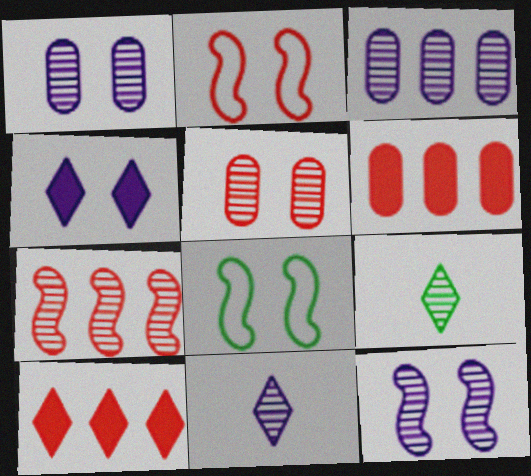[[1, 7, 9], 
[3, 11, 12], 
[4, 5, 8], 
[6, 8, 11]]